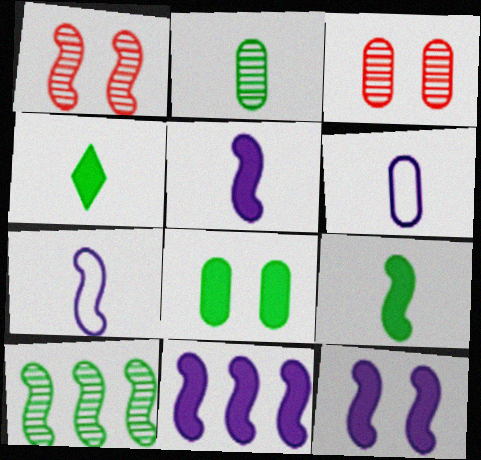[[5, 11, 12]]